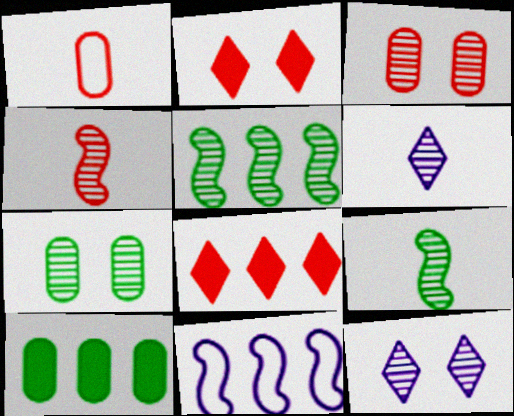[[3, 5, 6]]